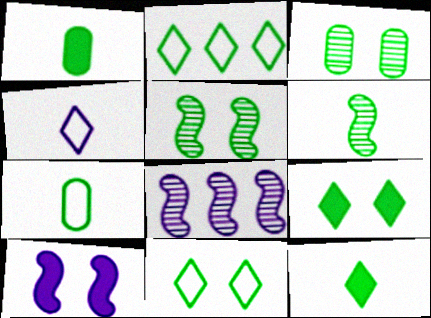[[1, 2, 5], 
[6, 7, 12]]